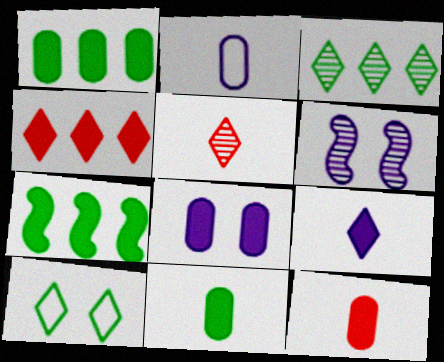[[1, 8, 12]]